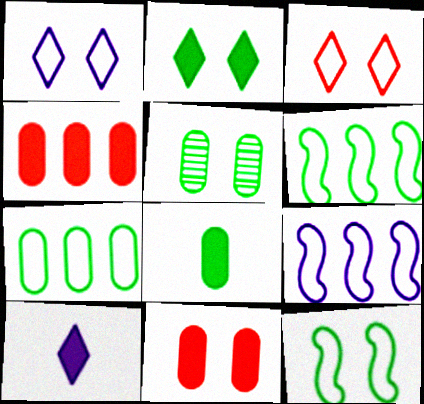[[2, 5, 12], 
[5, 7, 8]]